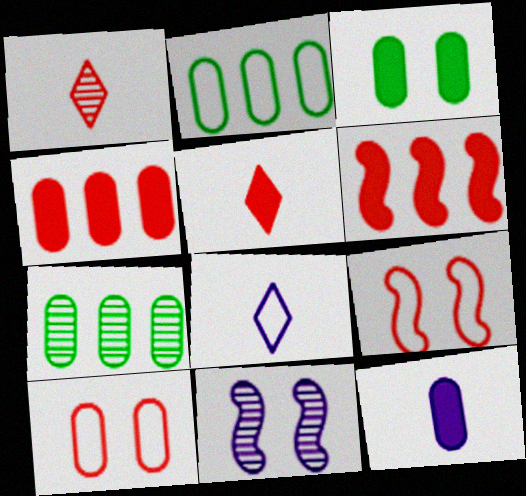[[1, 4, 9], 
[1, 6, 10], 
[1, 7, 11], 
[2, 5, 11], 
[2, 8, 9], 
[3, 4, 12], 
[7, 10, 12]]